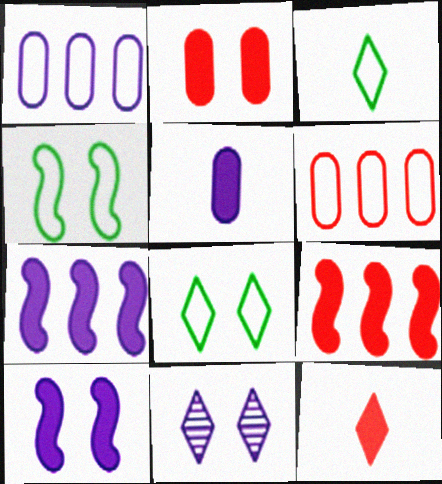[[2, 4, 11], 
[2, 9, 12]]